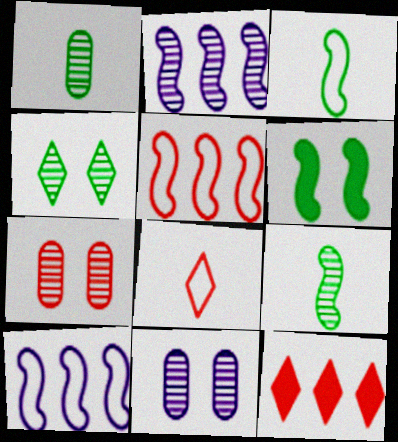[[3, 11, 12]]